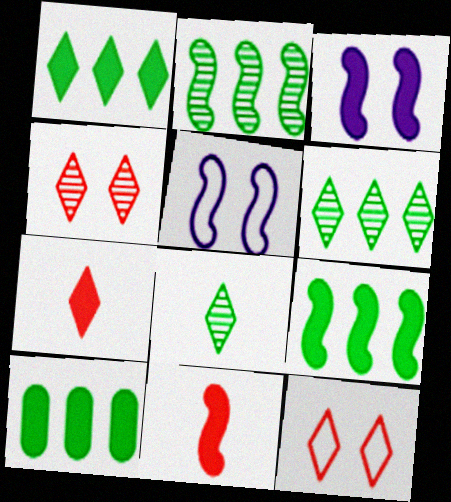[[1, 9, 10], 
[2, 5, 11], 
[3, 7, 10], 
[3, 9, 11]]